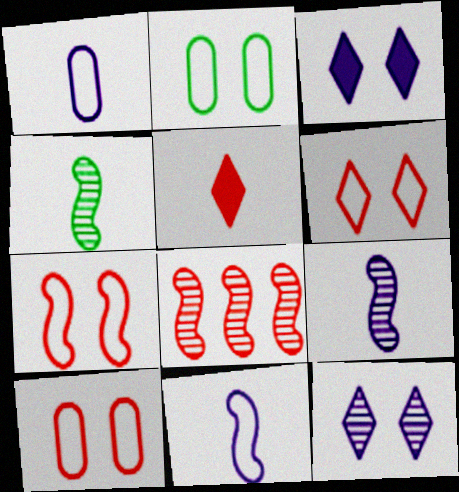[[1, 4, 5], 
[5, 8, 10], 
[6, 7, 10]]